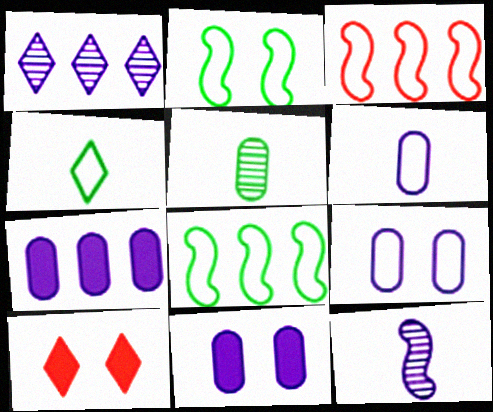[[1, 4, 10], 
[3, 4, 9]]